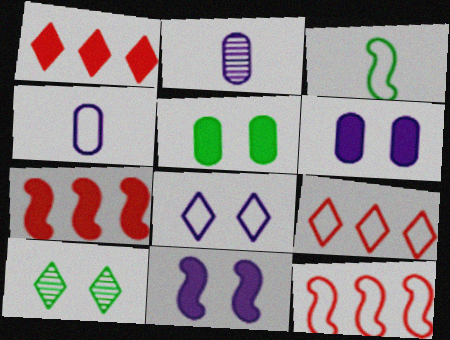[[4, 7, 10]]